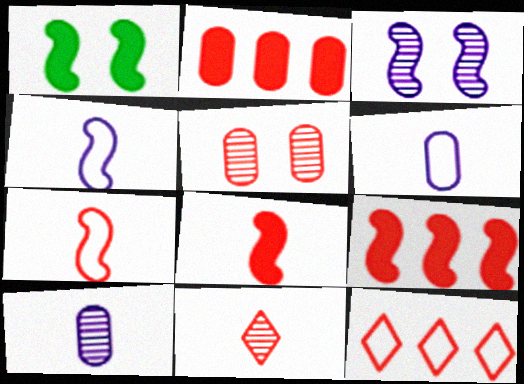[[1, 10, 12], 
[5, 8, 12]]